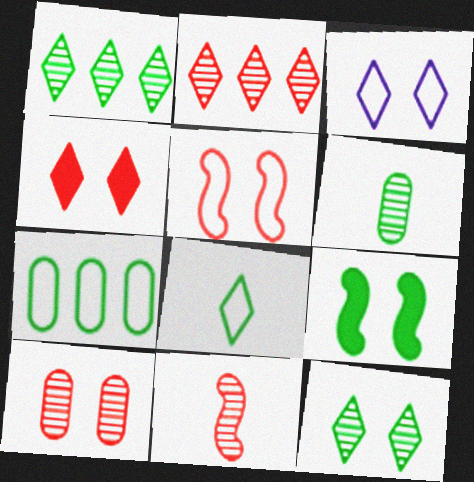[[2, 10, 11], 
[3, 4, 12], 
[3, 9, 10], 
[4, 5, 10]]